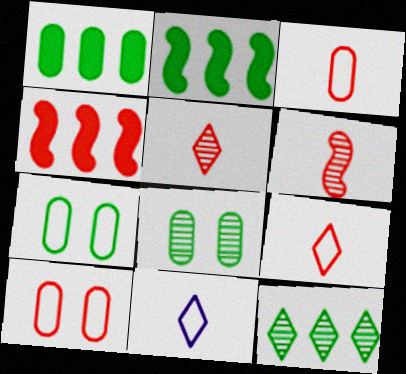[[4, 5, 10], 
[4, 8, 11]]